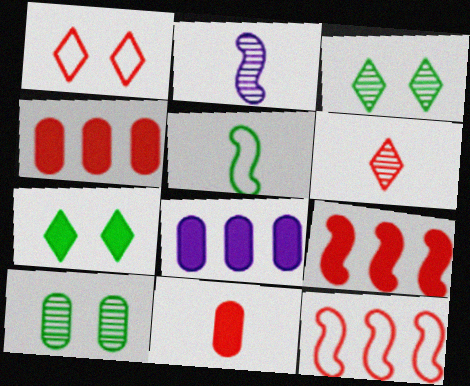[]